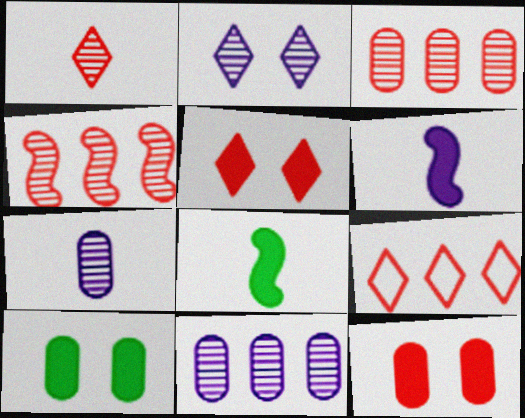[[1, 5, 9]]